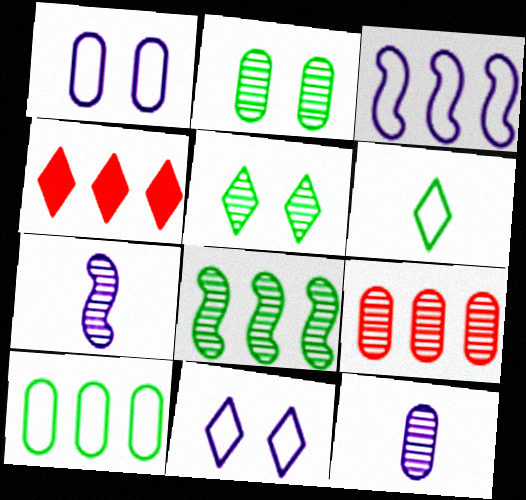[[2, 9, 12], 
[5, 7, 9]]